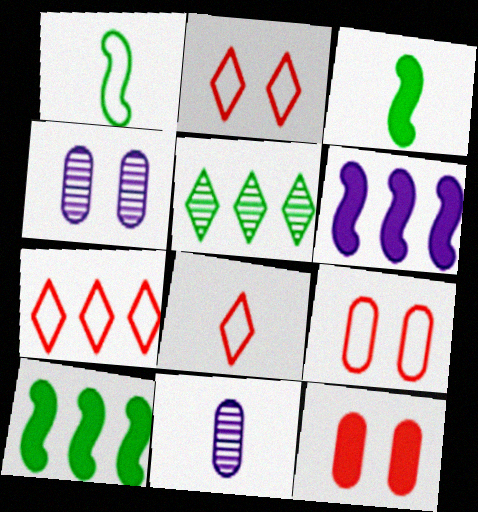[[2, 7, 8], 
[2, 10, 11], 
[3, 4, 7], 
[3, 8, 11], 
[4, 8, 10]]